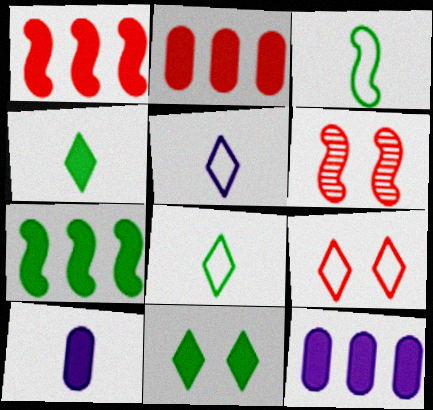[[1, 10, 11], 
[6, 8, 12]]